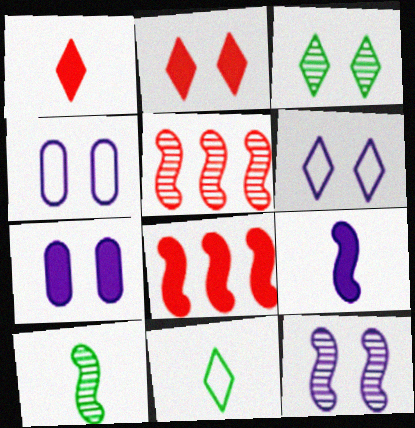[[2, 3, 6], 
[5, 7, 11], 
[5, 10, 12], 
[6, 7, 12]]